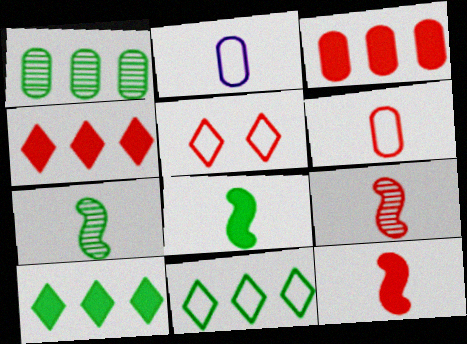[[3, 5, 9]]